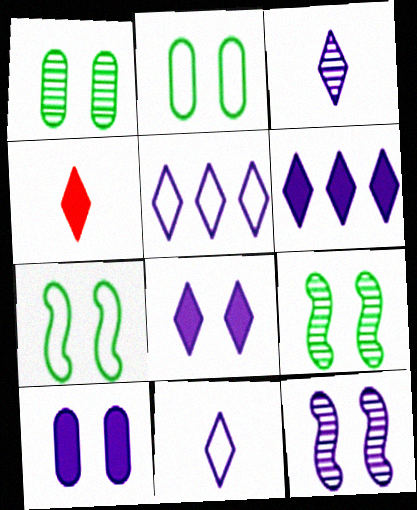[[3, 5, 8]]